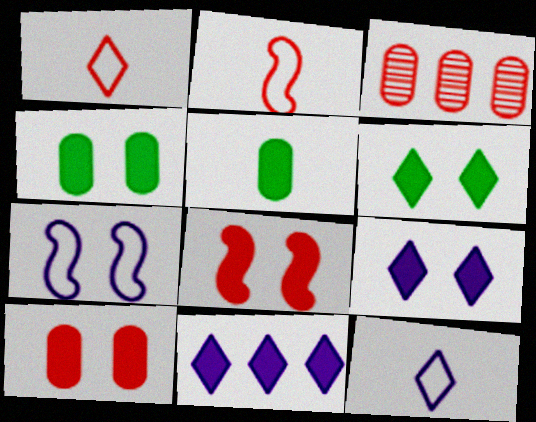[[1, 3, 8], 
[4, 8, 9], 
[5, 8, 11]]